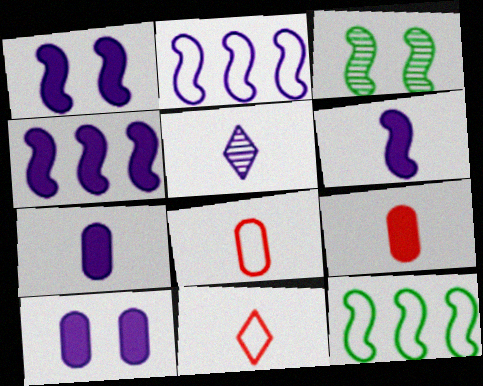[[1, 4, 6], 
[2, 5, 10]]